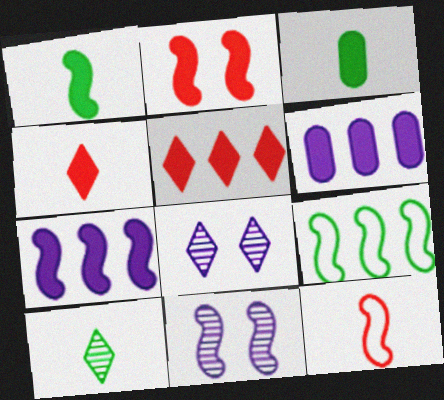[[1, 2, 7]]